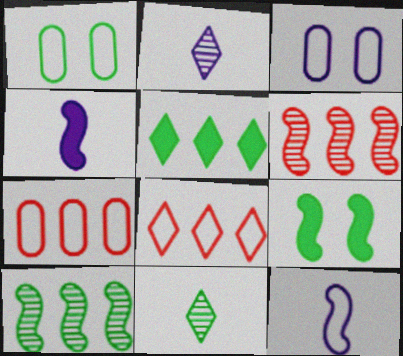[[1, 8, 12], 
[2, 7, 9], 
[6, 9, 12]]